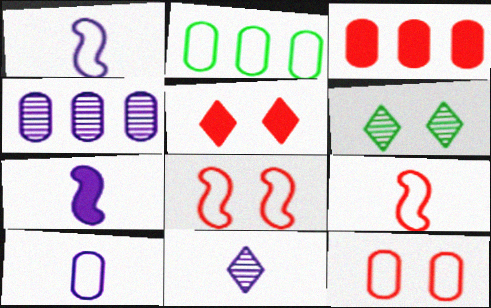[[1, 3, 6], 
[2, 3, 4], 
[2, 10, 12], 
[7, 10, 11]]